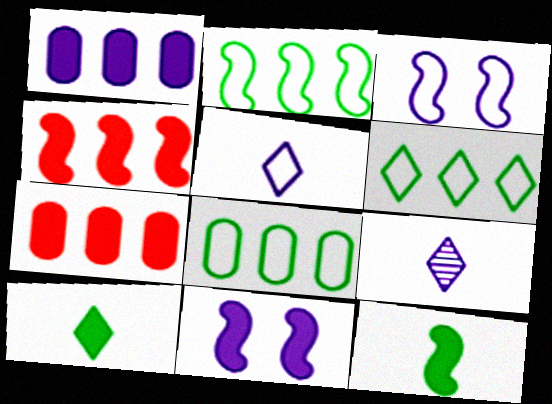[[1, 3, 9], 
[2, 6, 8], 
[4, 11, 12], 
[7, 10, 11]]